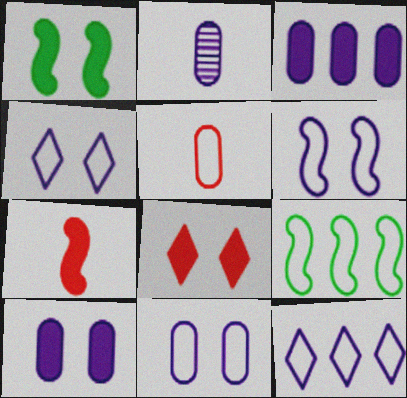[[1, 8, 10], 
[2, 3, 11], 
[2, 8, 9], 
[4, 5, 9], 
[4, 6, 11]]